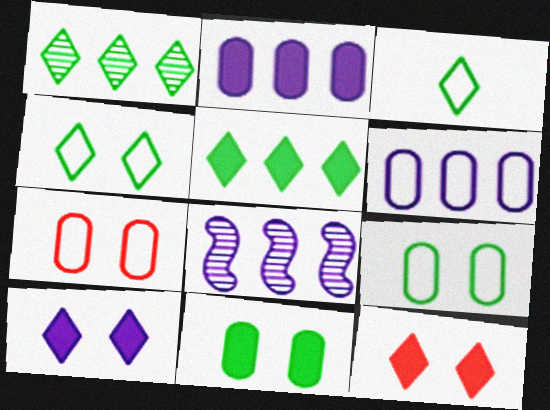[]